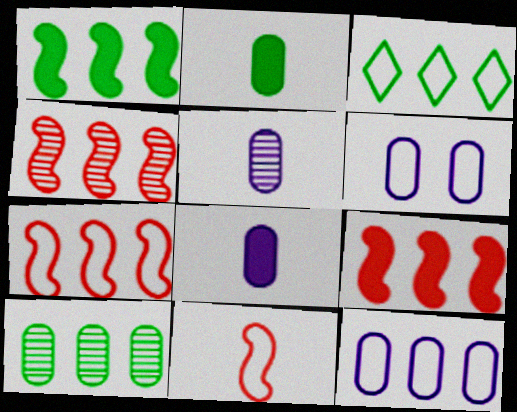[[1, 3, 10], 
[3, 6, 11], 
[3, 7, 12], 
[4, 7, 9]]